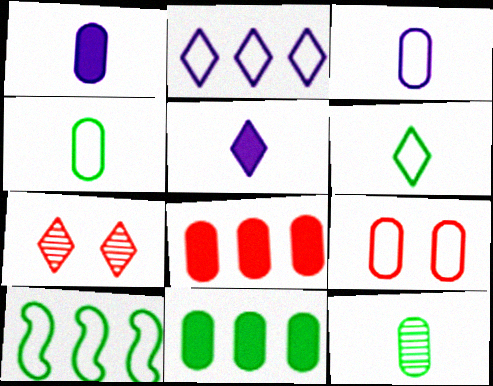[[1, 7, 10]]